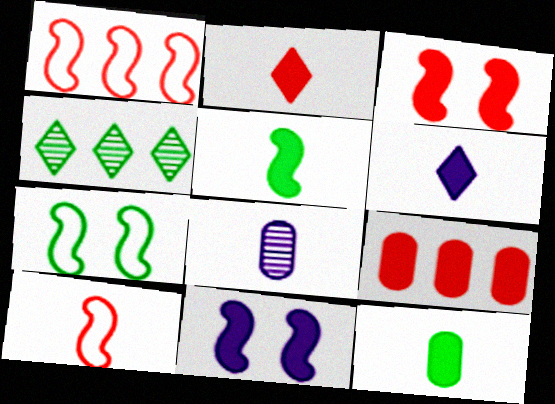[[2, 3, 9], 
[4, 7, 12]]